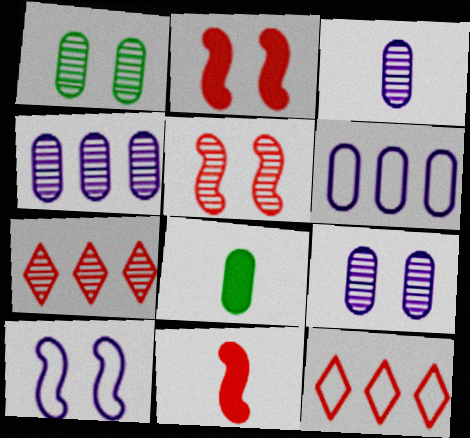[[3, 4, 9], 
[7, 8, 10]]